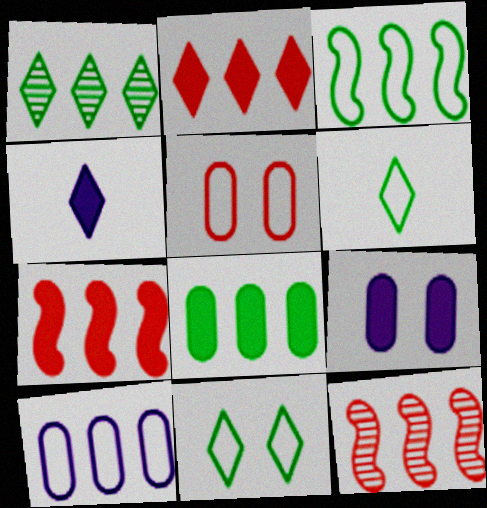[[1, 3, 8], 
[1, 7, 10], 
[6, 9, 12]]